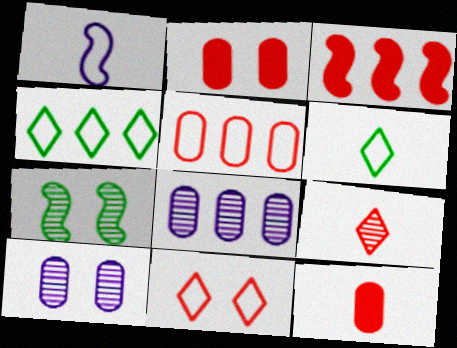[[1, 3, 7], 
[3, 4, 8], 
[3, 6, 10], 
[7, 8, 9]]